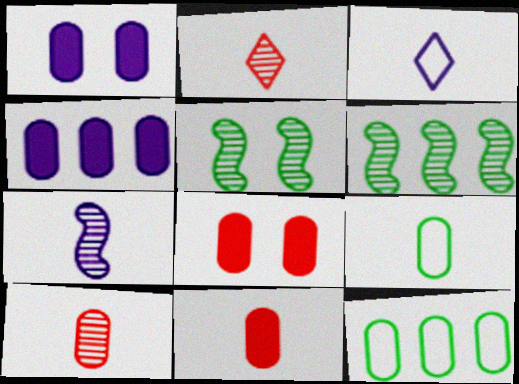[[1, 10, 12], 
[3, 6, 8]]